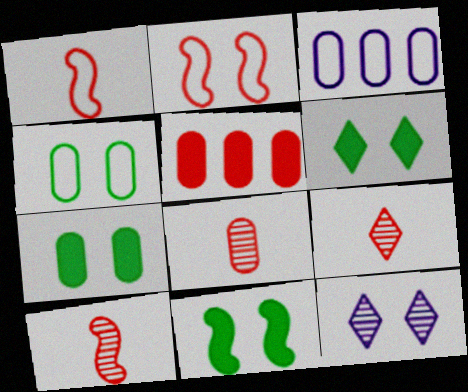[[2, 5, 9], 
[2, 7, 12], 
[3, 6, 10], 
[3, 7, 8], 
[3, 9, 11], 
[6, 7, 11], 
[8, 9, 10]]